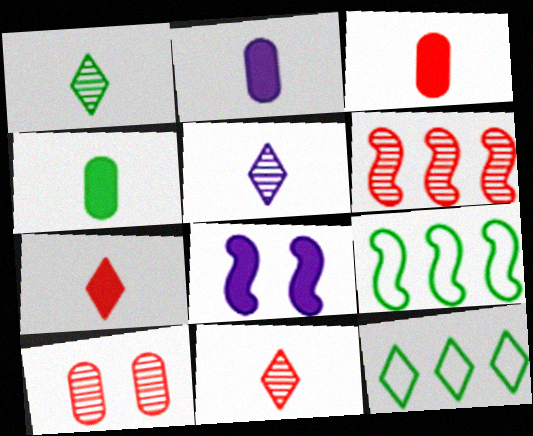[[1, 5, 11], 
[2, 3, 4], 
[6, 10, 11]]